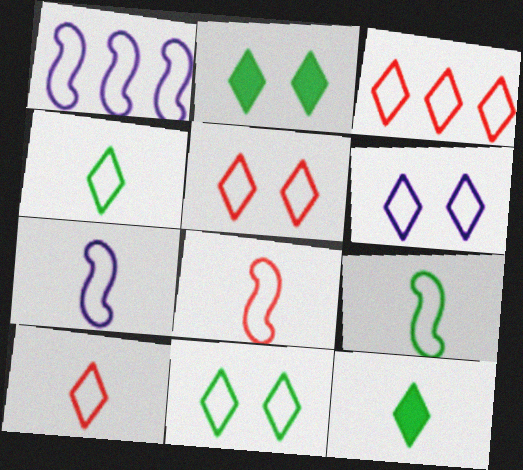[[3, 4, 6], 
[3, 5, 10], 
[5, 6, 11], 
[7, 8, 9]]